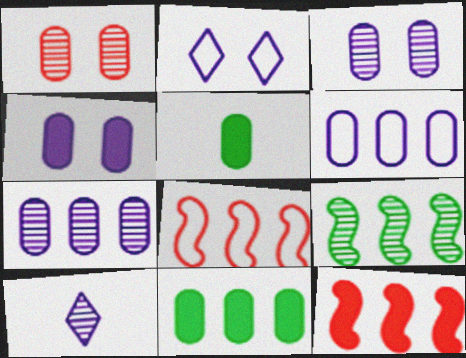[[1, 5, 6], 
[1, 9, 10]]